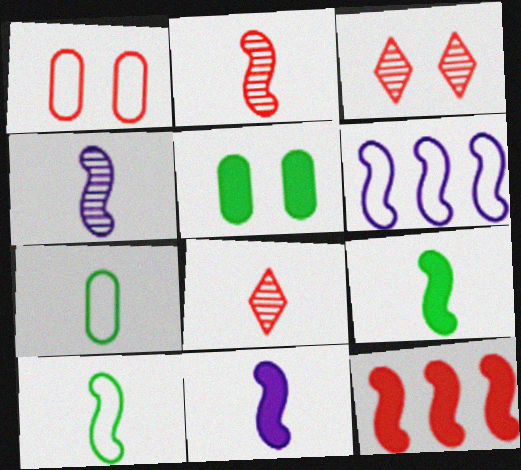[[1, 8, 12], 
[2, 10, 11], 
[5, 6, 8], 
[7, 8, 11]]